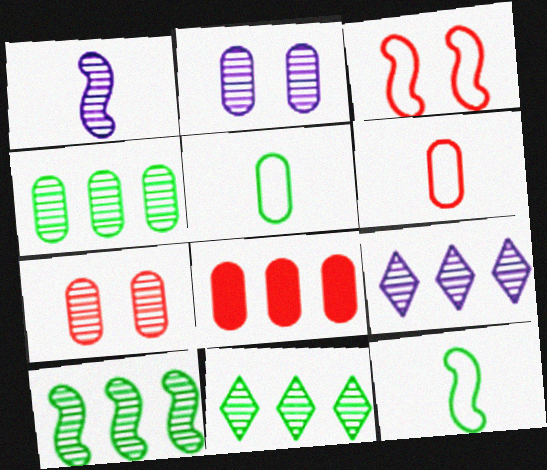[[1, 2, 9], 
[1, 7, 11], 
[2, 5, 8], 
[4, 10, 11], 
[6, 7, 8]]